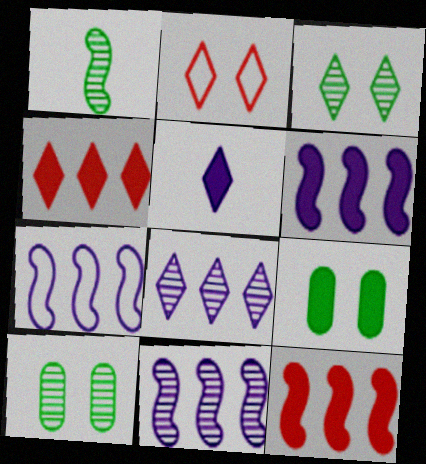[[5, 9, 12], 
[6, 7, 11]]